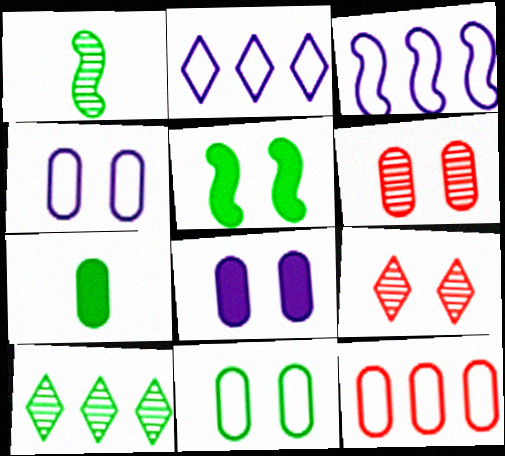[[3, 7, 9], 
[4, 5, 9], 
[6, 8, 11]]